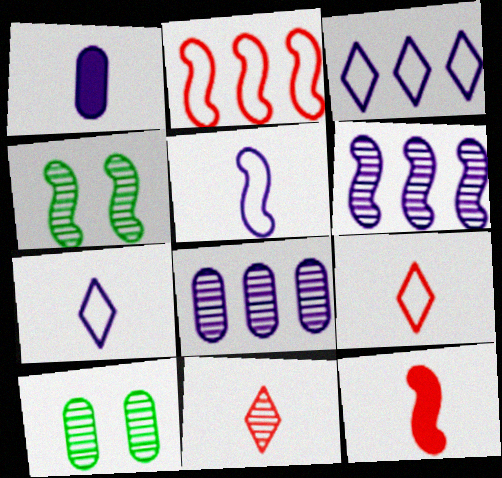[[3, 10, 12], 
[4, 8, 11], 
[6, 10, 11]]